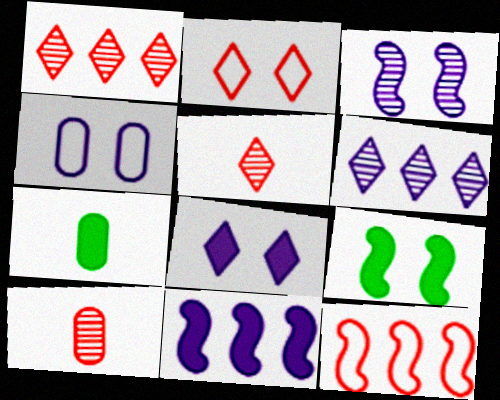[[3, 4, 8]]